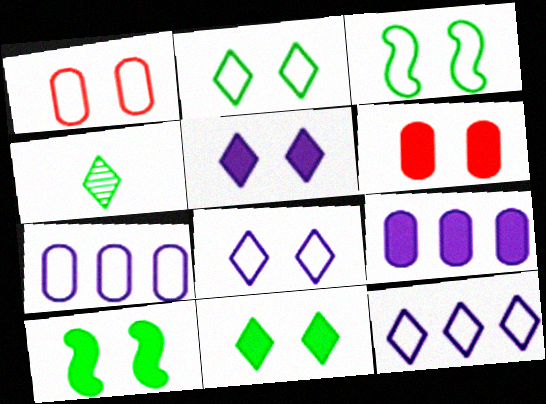[[1, 3, 8], 
[5, 6, 10]]